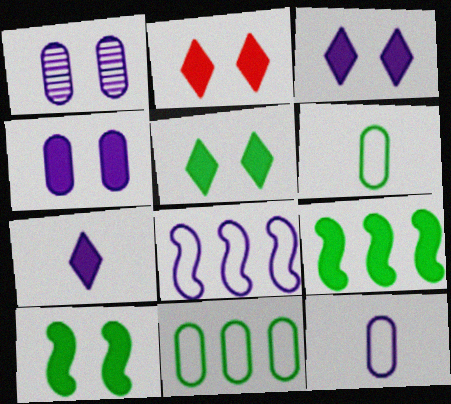[[1, 7, 8], 
[2, 3, 5], 
[2, 4, 10]]